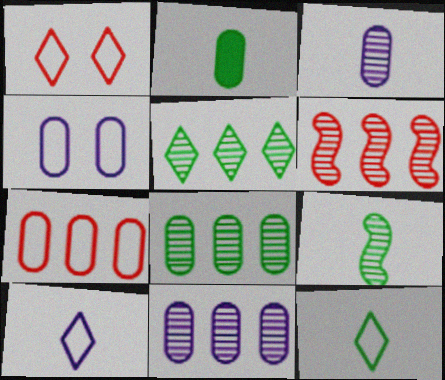[[2, 9, 12], 
[5, 6, 11]]